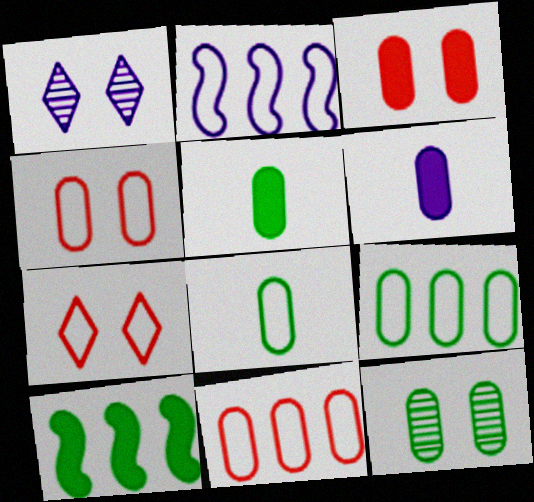[[1, 2, 6], 
[2, 7, 8], 
[5, 9, 12], 
[6, 11, 12]]